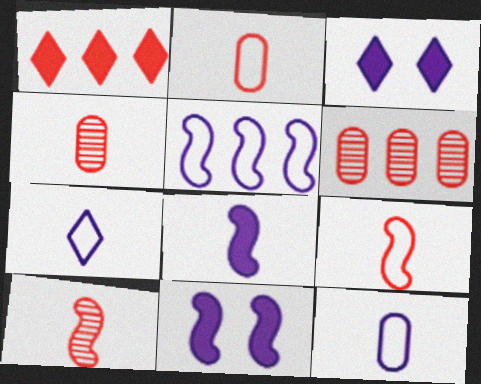[]